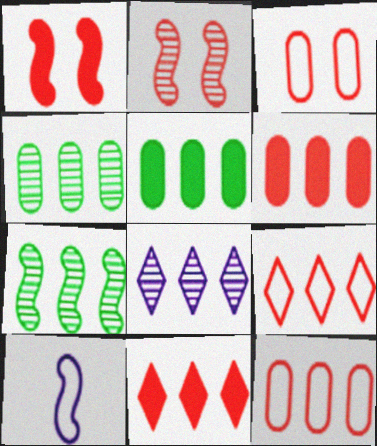[[1, 7, 10]]